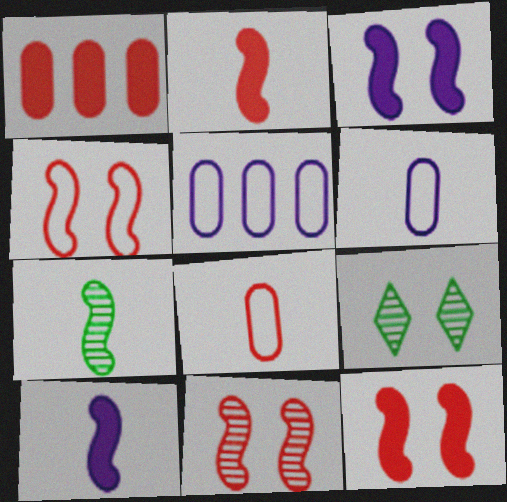[[2, 5, 9], 
[4, 11, 12]]